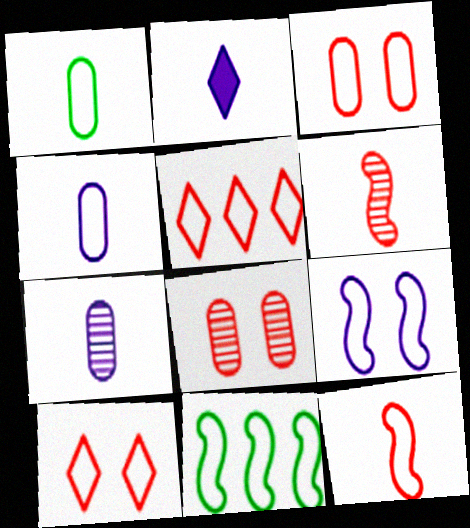[[1, 2, 6], 
[1, 5, 9], 
[2, 8, 11], 
[3, 5, 12], 
[4, 10, 11], 
[9, 11, 12]]